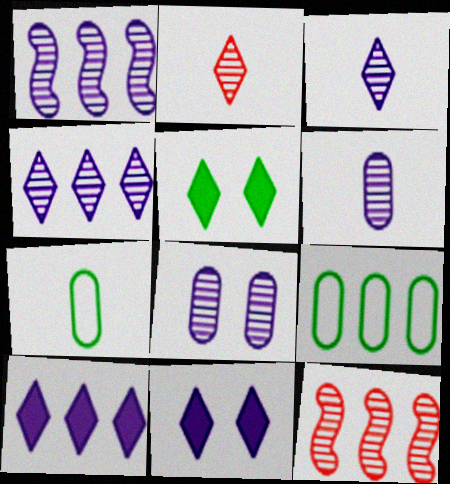[[1, 3, 8], 
[7, 11, 12], 
[9, 10, 12]]